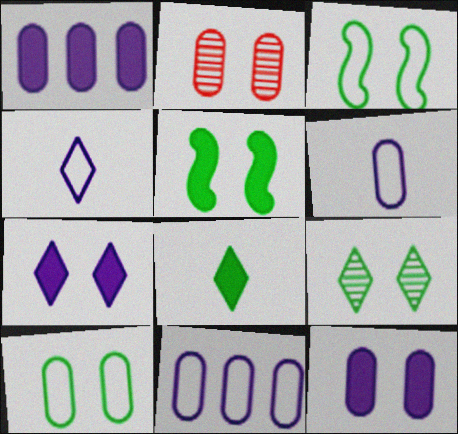[[2, 3, 7], 
[2, 10, 12], 
[5, 9, 10]]